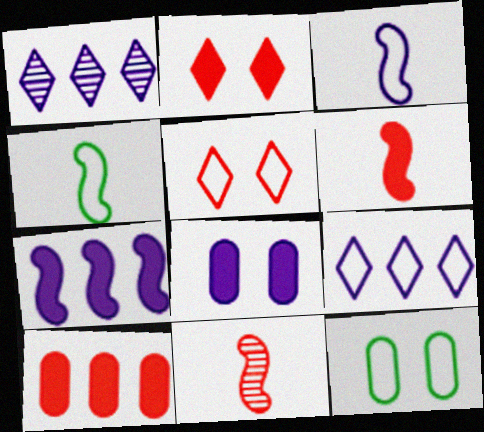[[1, 3, 8], 
[1, 6, 12], 
[2, 6, 10], 
[5, 10, 11]]